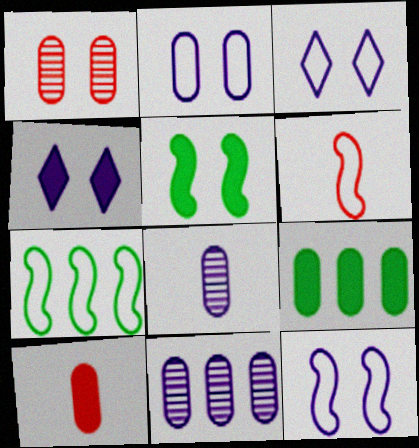[[1, 3, 5], 
[2, 3, 12], 
[6, 7, 12]]